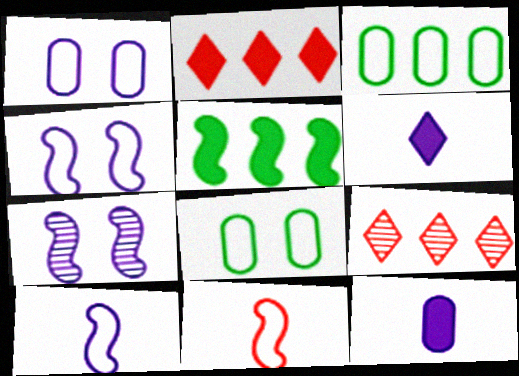[[5, 7, 11]]